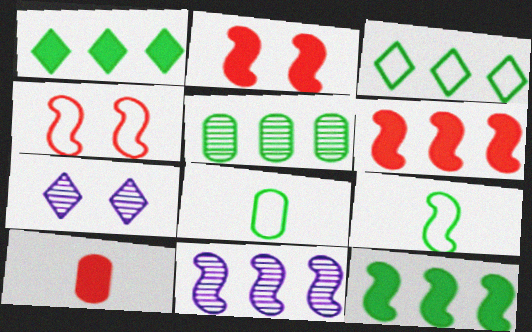[[2, 9, 11], 
[3, 5, 12], 
[6, 7, 8]]